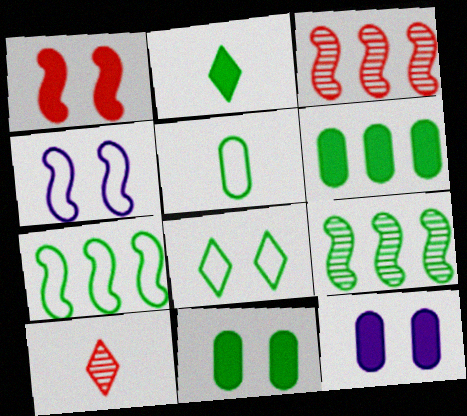[[4, 6, 10], 
[5, 7, 8], 
[7, 10, 12]]